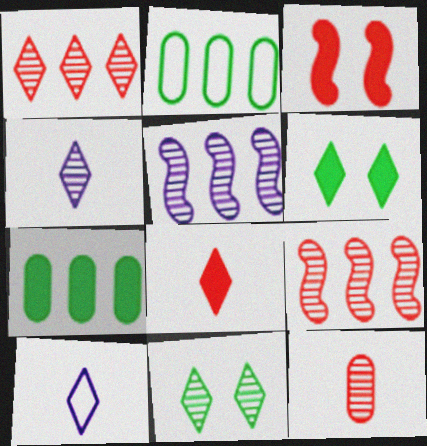[[1, 4, 11], 
[1, 6, 10], 
[2, 3, 4], 
[5, 11, 12]]